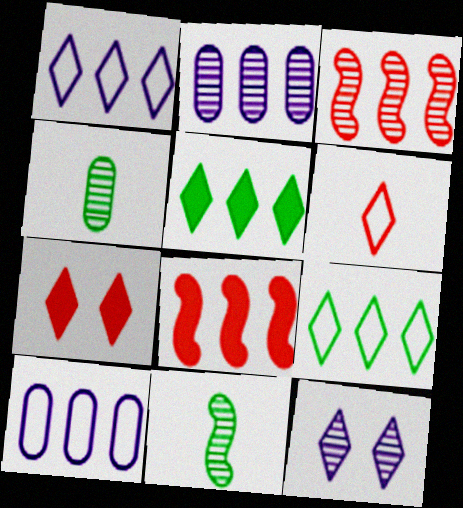[[2, 8, 9], 
[3, 4, 12], 
[3, 5, 10], 
[5, 6, 12], 
[7, 10, 11]]